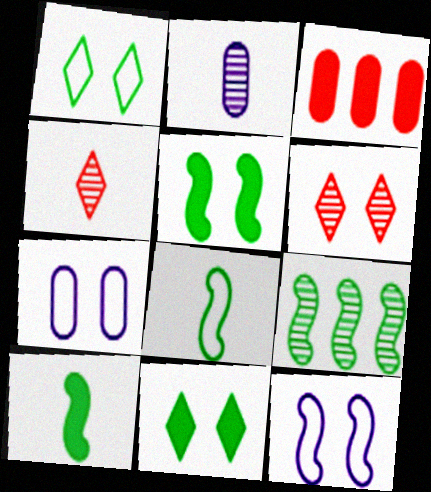[[2, 6, 9], 
[5, 6, 7], 
[5, 8, 9]]